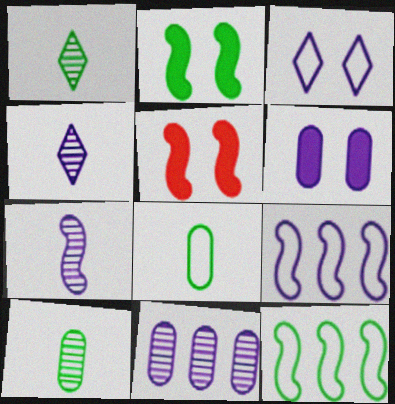[[4, 6, 9], 
[5, 7, 12]]